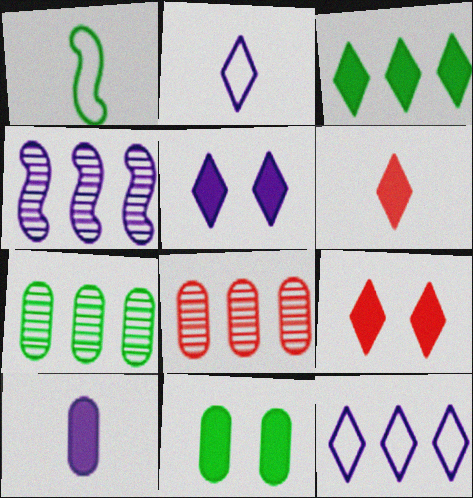[[1, 5, 8], 
[3, 5, 6]]